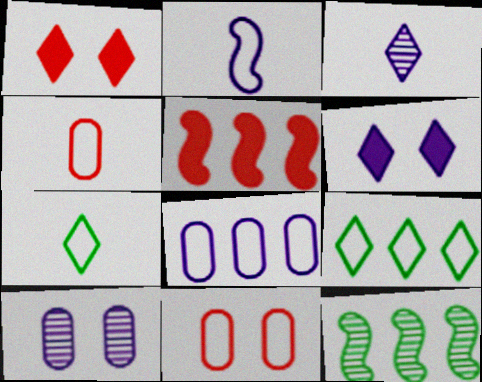[[1, 3, 9], 
[2, 4, 7], 
[2, 9, 11], 
[4, 6, 12], 
[5, 7, 10]]